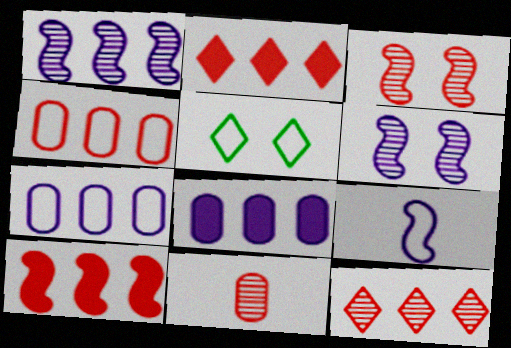[[3, 11, 12], 
[4, 5, 9], 
[4, 10, 12]]